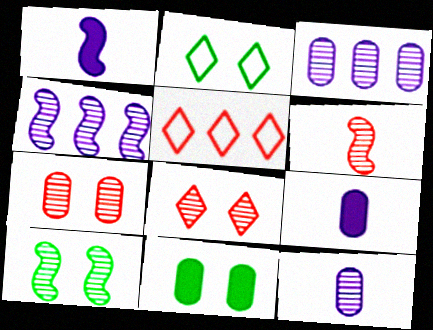[[2, 10, 11], 
[4, 6, 10], 
[5, 9, 10]]